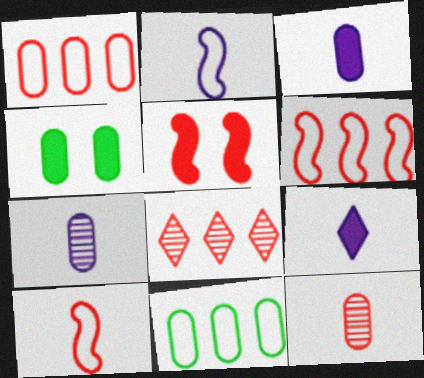[[1, 4, 7], 
[2, 4, 8], 
[2, 7, 9]]